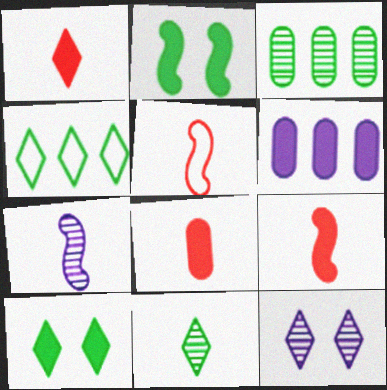[[1, 2, 6], 
[1, 4, 12], 
[1, 8, 9], 
[4, 10, 11], 
[6, 9, 10]]